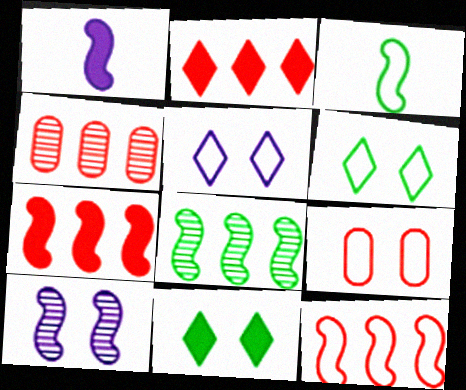[[1, 4, 6], 
[2, 4, 12], 
[3, 7, 10], 
[9, 10, 11]]